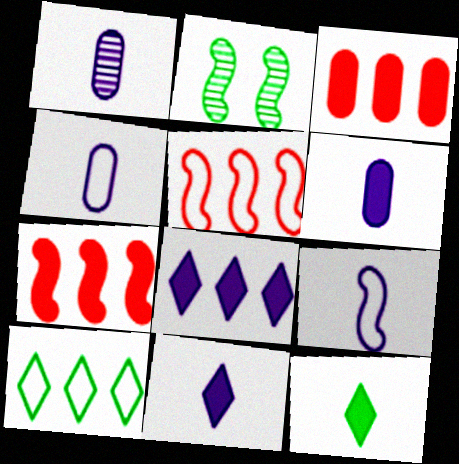[[1, 4, 6], 
[1, 9, 11], 
[2, 7, 9]]